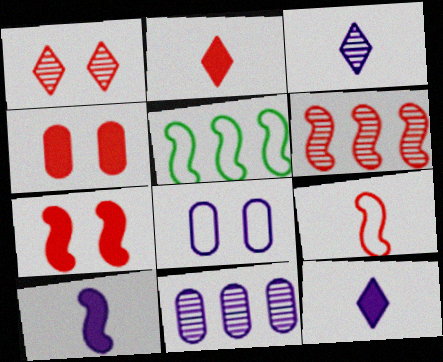[[3, 4, 5], 
[6, 7, 9]]